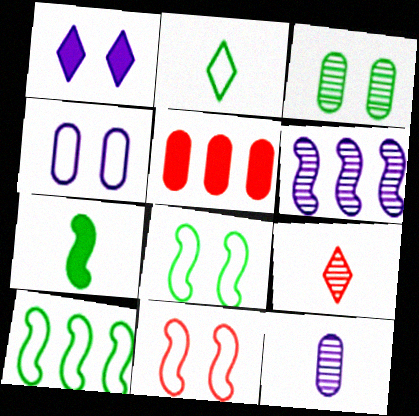[[1, 3, 11], 
[1, 5, 7], 
[3, 6, 9], 
[5, 9, 11], 
[6, 7, 11]]